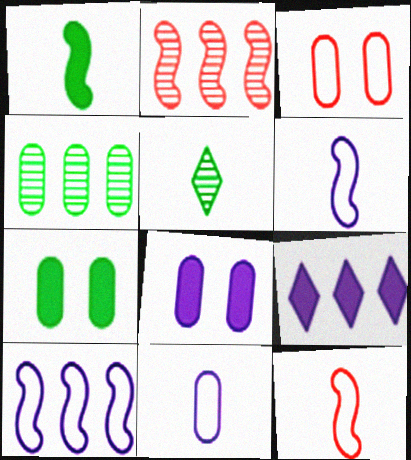[]